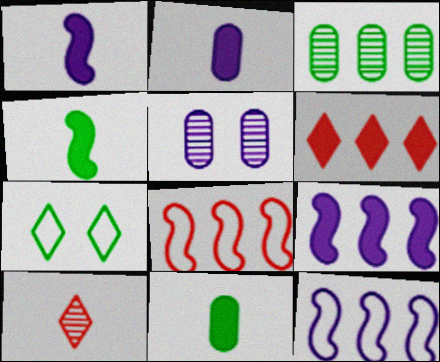[[3, 4, 7], 
[3, 6, 12]]